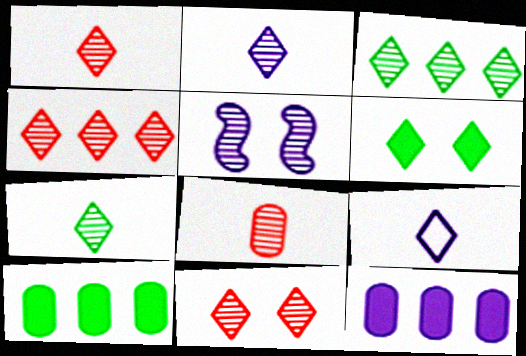[[1, 2, 7], 
[1, 4, 11], 
[2, 3, 11], 
[3, 5, 8], 
[4, 6, 9], 
[5, 9, 12]]